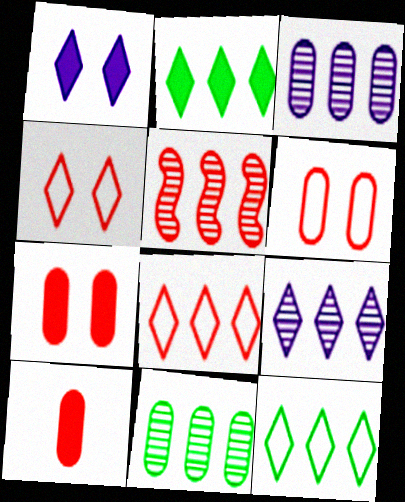[[2, 8, 9], 
[4, 5, 10], 
[5, 9, 11]]